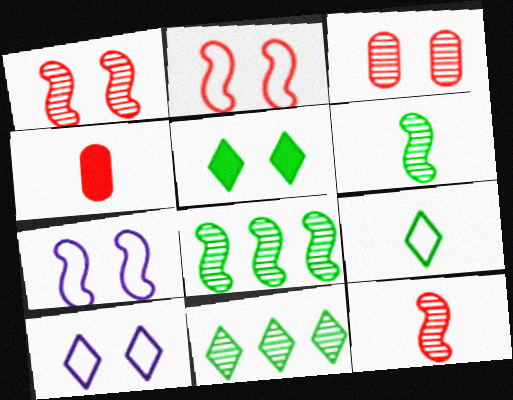[[3, 5, 7], 
[4, 7, 11], 
[4, 8, 10], 
[5, 9, 11]]